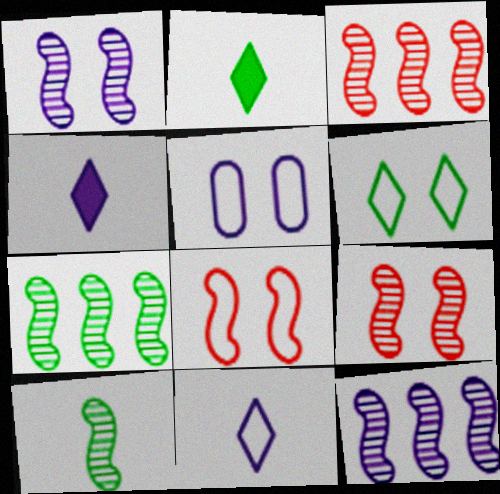[[1, 3, 10], 
[2, 3, 5], 
[3, 7, 12], 
[4, 5, 12], 
[5, 6, 8], 
[9, 10, 12]]